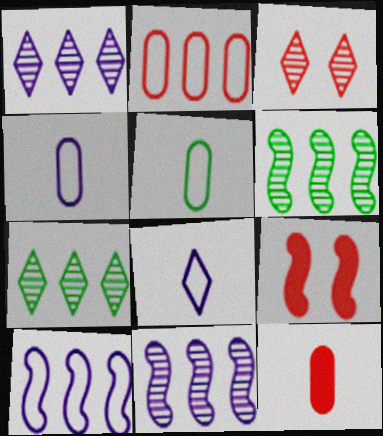[[1, 5, 9], 
[4, 7, 9]]